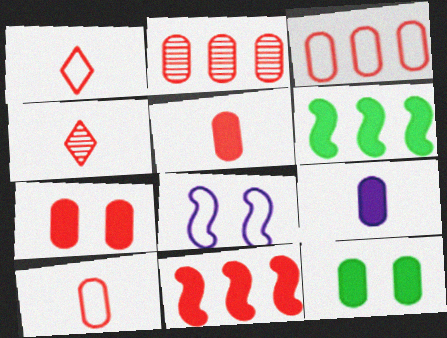[[2, 7, 10]]